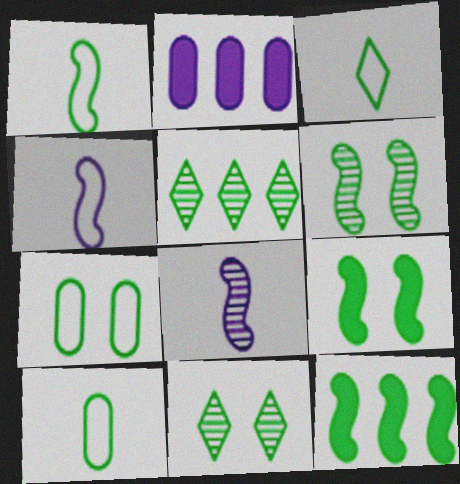[[1, 3, 10], 
[1, 6, 12], 
[5, 9, 10], 
[7, 9, 11], 
[10, 11, 12]]